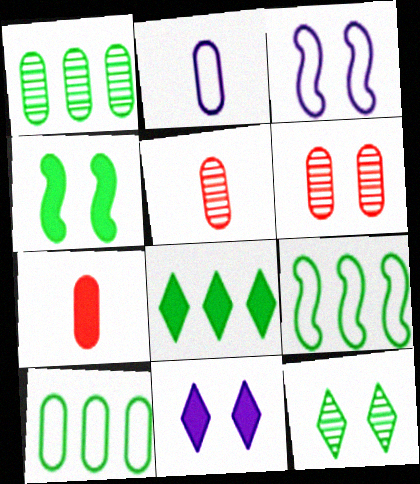[[1, 8, 9], 
[3, 5, 8], 
[5, 9, 11]]